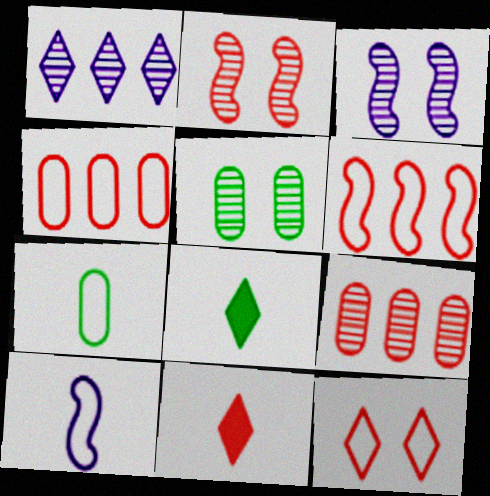[[1, 8, 12], 
[2, 4, 11], 
[3, 4, 8]]